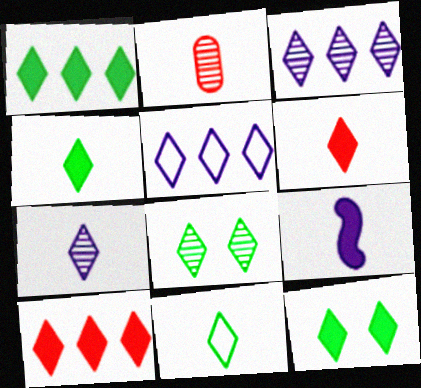[[1, 4, 12], 
[1, 8, 11], 
[2, 9, 11], 
[5, 6, 8], 
[6, 7, 11]]